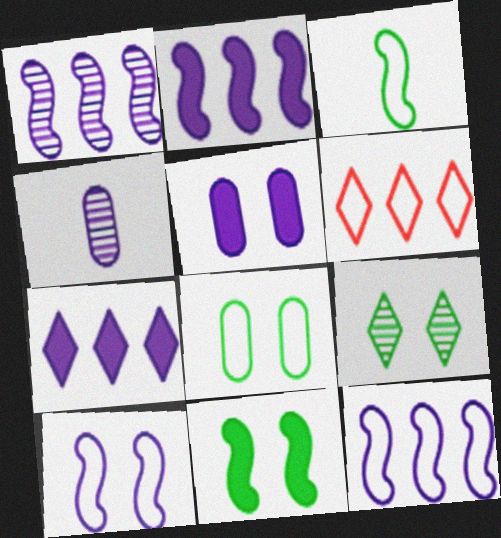[[1, 2, 12], 
[4, 6, 11], 
[4, 7, 10], 
[8, 9, 11]]